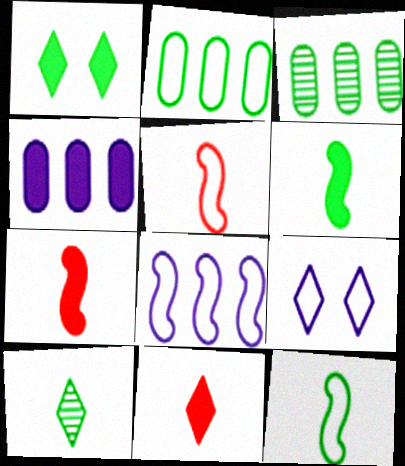[[1, 3, 12], 
[1, 4, 7], 
[2, 5, 9], 
[3, 7, 9]]